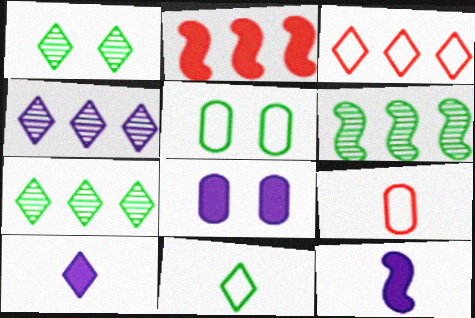[[1, 3, 10]]